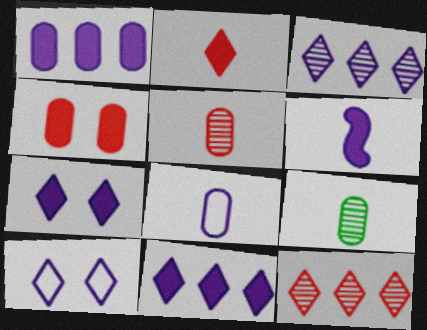[[1, 6, 7]]